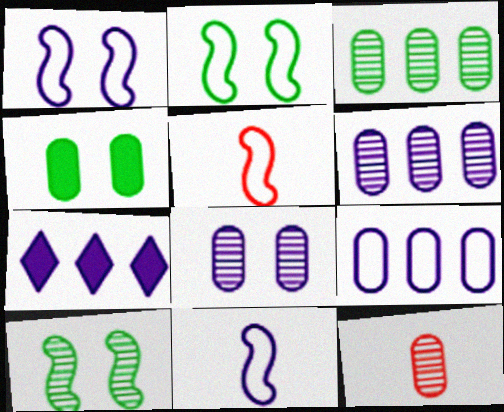[[2, 7, 12], 
[3, 8, 12], 
[4, 9, 12], 
[7, 8, 11]]